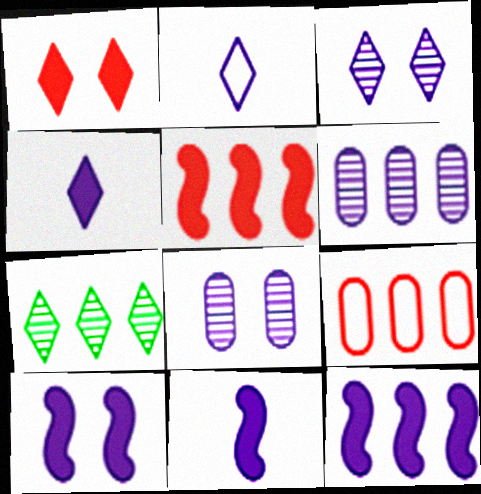[[1, 2, 7], 
[2, 6, 10], 
[2, 8, 12], 
[7, 9, 12], 
[10, 11, 12]]